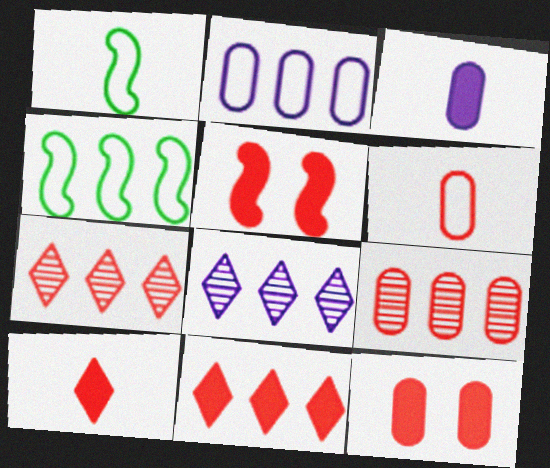[[1, 8, 12], 
[5, 6, 7], 
[6, 9, 12]]